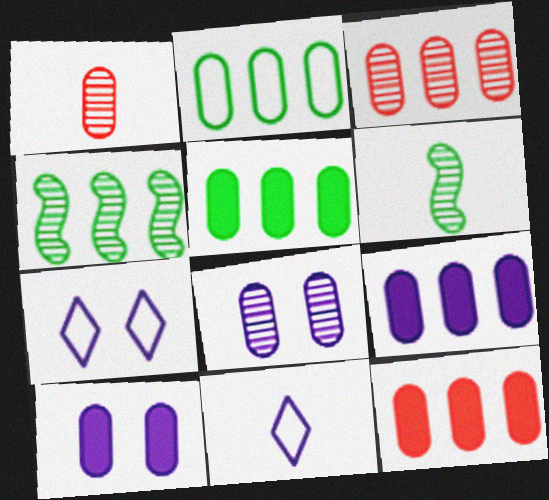[[1, 2, 10], 
[2, 3, 9], 
[5, 9, 12], 
[6, 7, 12]]